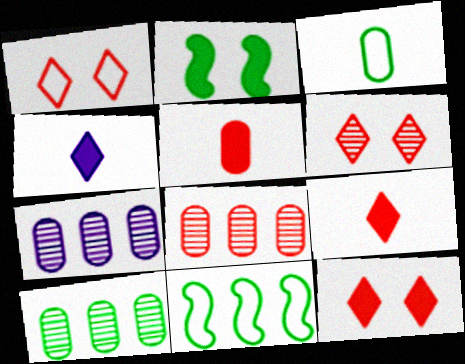[[1, 6, 12], 
[7, 8, 10]]